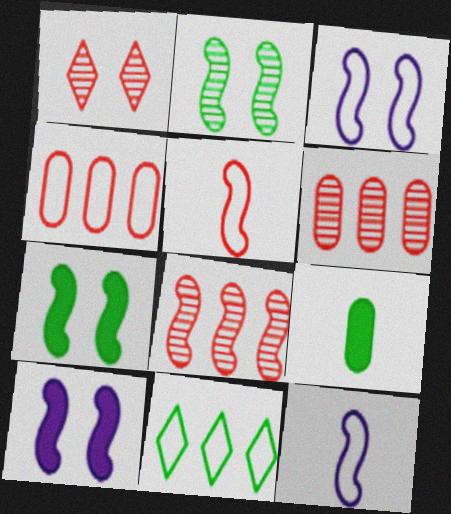[[2, 9, 11], 
[7, 8, 12]]